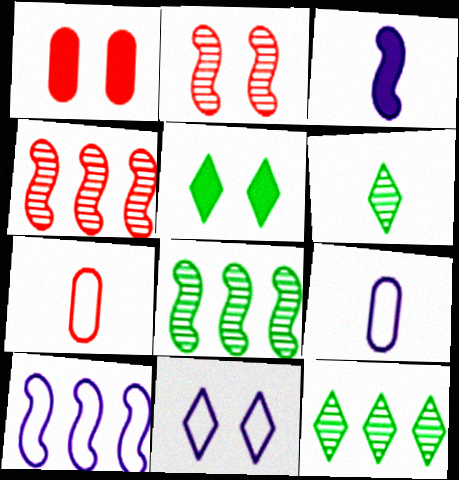[[1, 6, 10], 
[3, 6, 7], 
[4, 5, 9], 
[9, 10, 11]]